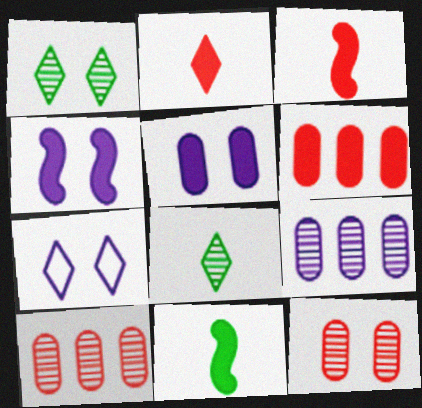[[7, 10, 11]]